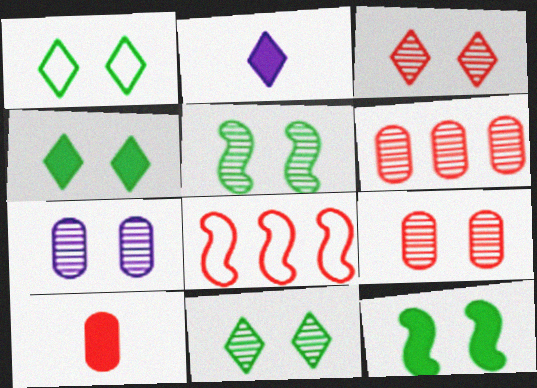[[1, 4, 11], 
[3, 5, 7], 
[3, 8, 10]]